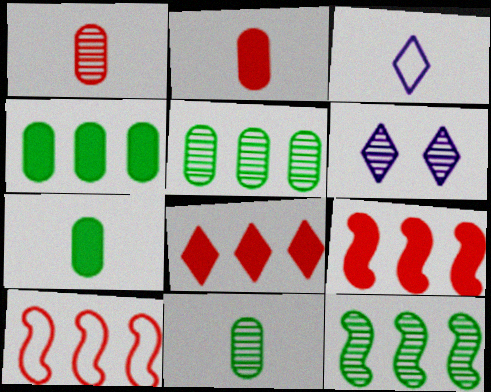[[1, 6, 12], 
[6, 7, 10]]